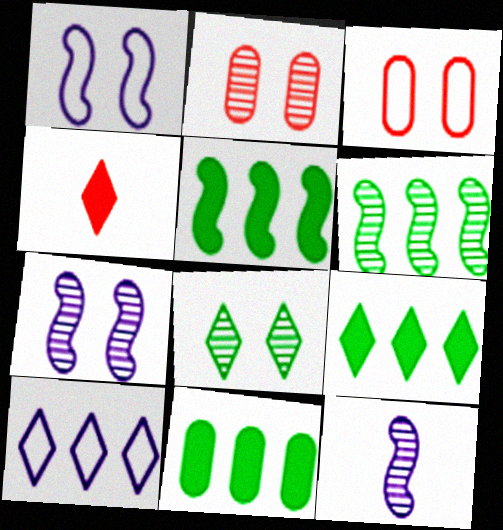[[2, 7, 8], 
[3, 9, 12], 
[4, 8, 10], 
[5, 9, 11]]